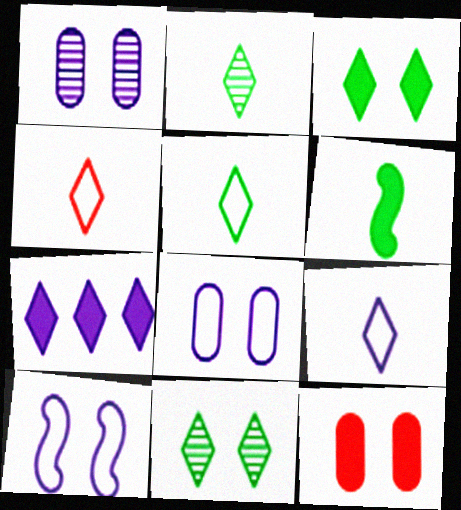[[4, 5, 9], 
[4, 7, 11], 
[6, 7, 12], 
[10, 11, 12]]